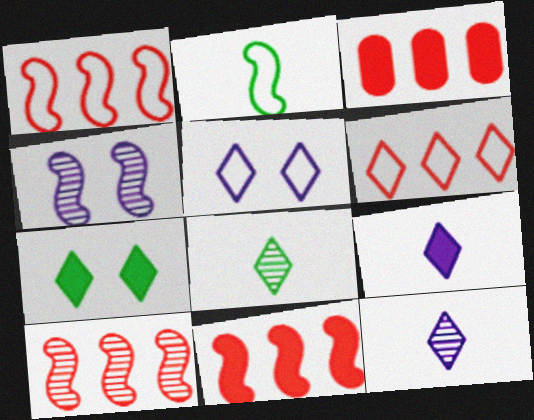[[1, 10, 11], 
[2, 4, 11], 
[3, 6, 10], 
[6, 7, 12]]